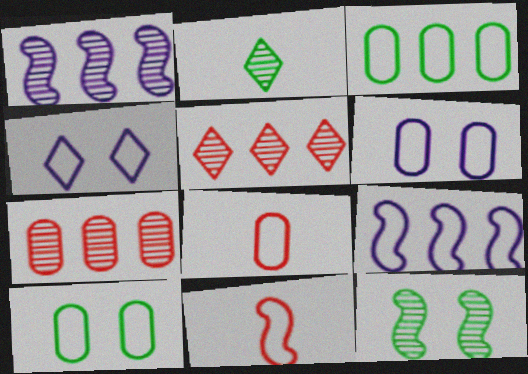[[3, 4, 11], 
[3, 6, 8]]